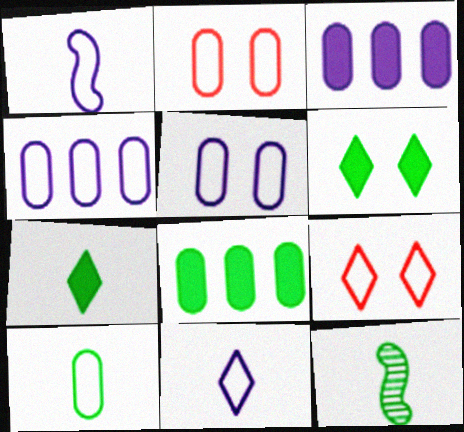[[2, 4, 10], 
[3, 9, 12], 
[7, 10, 12]]